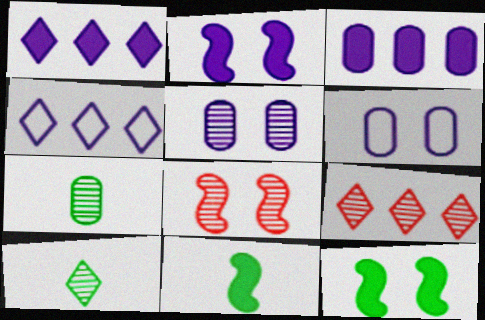[[6, 9, 11]]